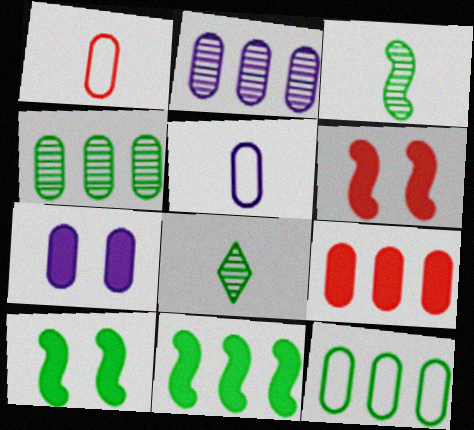[[1, 4, 7], 
[2, 5, 7], 
[2, 9, 12], 
[8, 10, 12]]